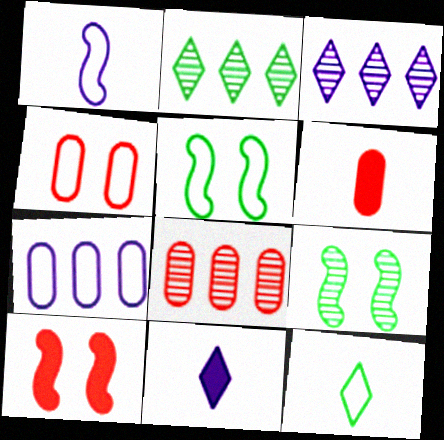[[3, 5, 6], 
[4, 6, 8], 
[5, 8, 11]]